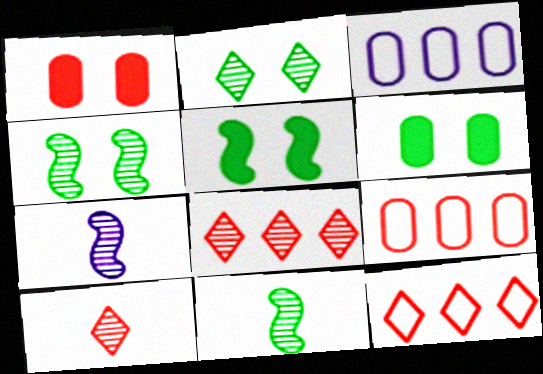[[3, 5, 10], 
[6, 7, 12]]